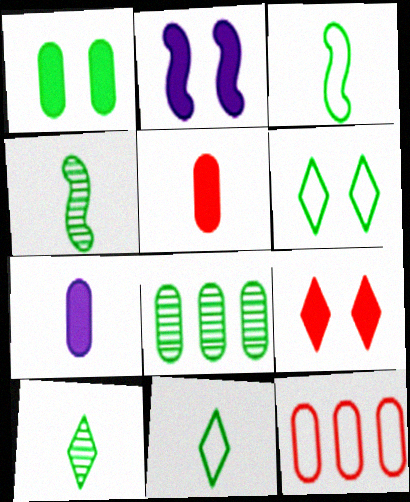[[1, 2, 9], 
[2, 10, 12]]